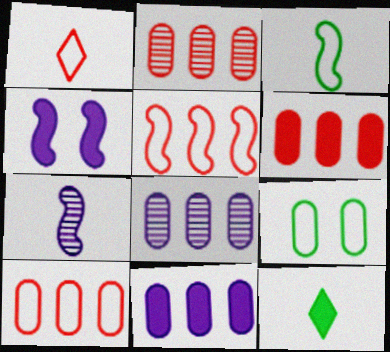[[2, 6, 10], 
[4, 6, 12]]